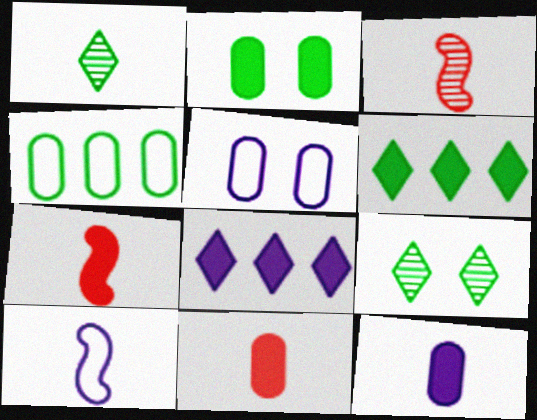[[1, 10, 11], 
[2, 7, 8], 
[3, 5, 6]]